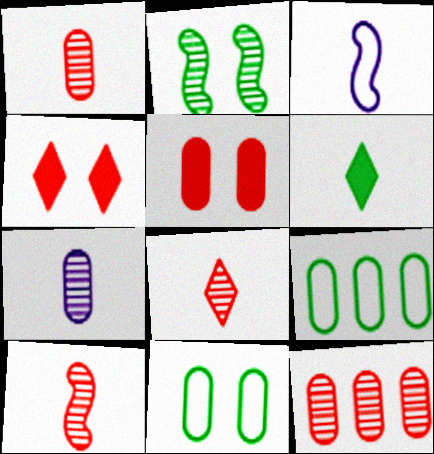[[1, 3, 6], 
[1, 8, 10], 
[2, 6, 9], 
[5, 7, 9]]